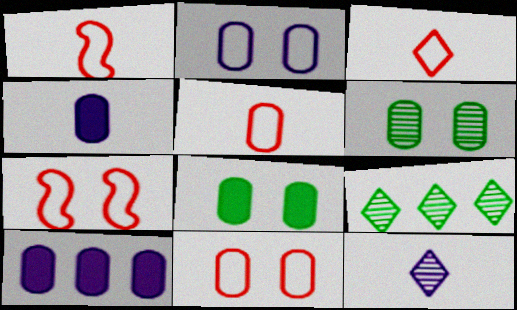[[1, 3, 5], 
[4, 7, 9], 
[5, 6, 10]]